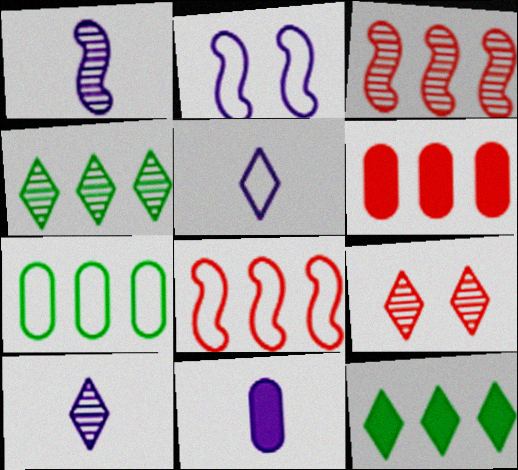[[1, 5, 11], 
[4, 9, 10], 
[5, 9, 12]]